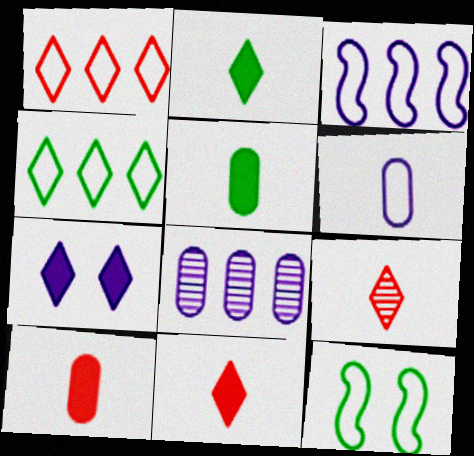[[1, 6, 12], 
[4, 7, 9], 
[8, 11, 12]]